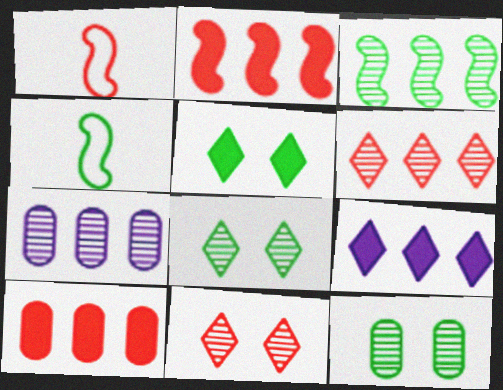[[1, 5, 7], 
[1, 9, 12], 
[1, 10, 11], 
[3, 6, 7]]